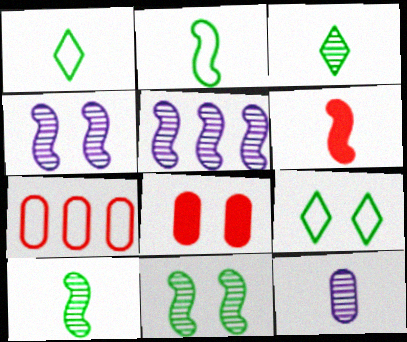[[1, 5, 8], 
[1, 6, 12], 
[4, 8, 9]]